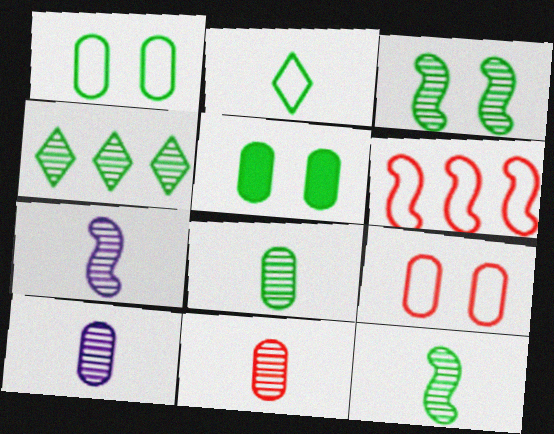[[3, 4, 8], 
[8, 10, 11]]